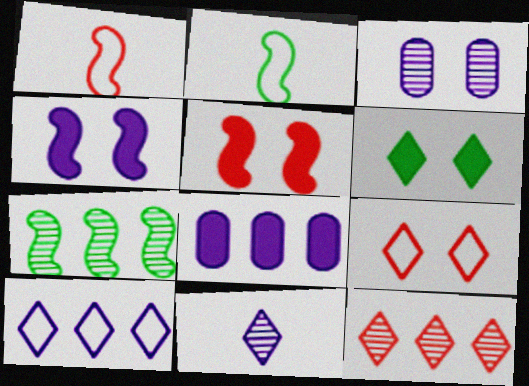[[1, 4, 7]]